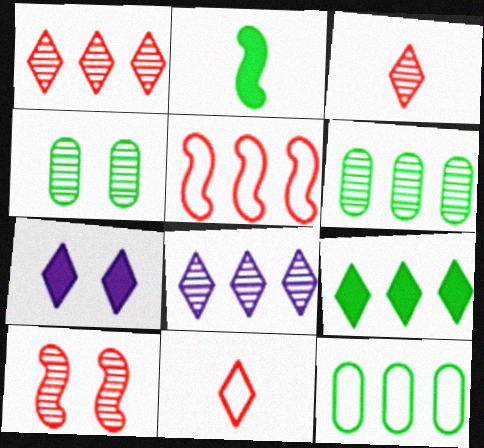[]